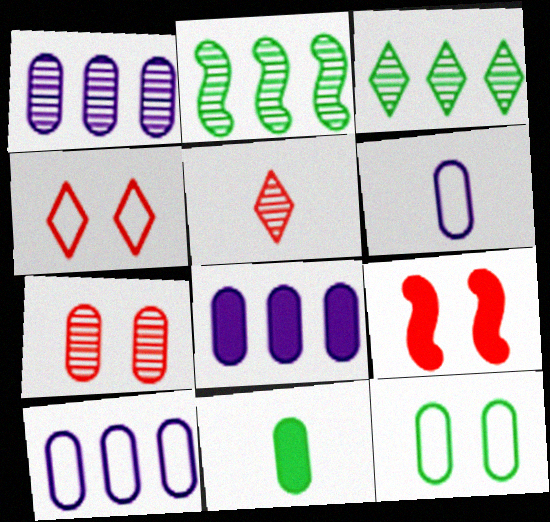[[1, 8, 10], 
[3, 6, 9], 
[4, 7, 9], 
[7, 10, 11]]